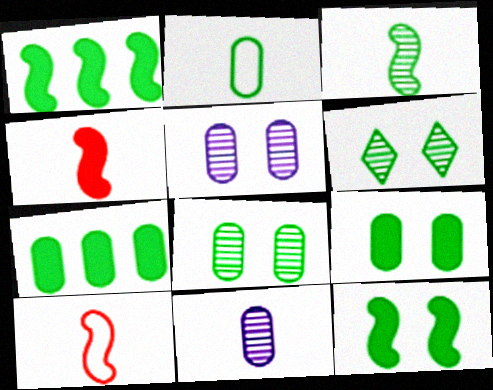[[1, 2, 6], 
[2, 7, 8]]